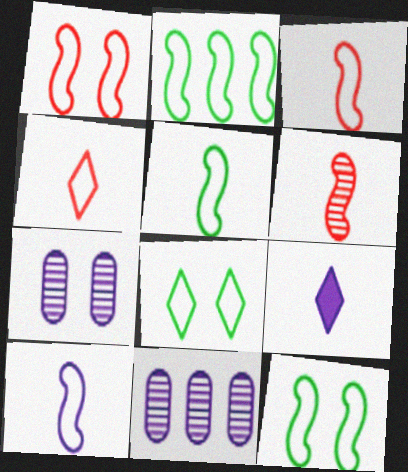[[1, 2, 10], 
[2, 5, 12], 
[3, 5, 10]]